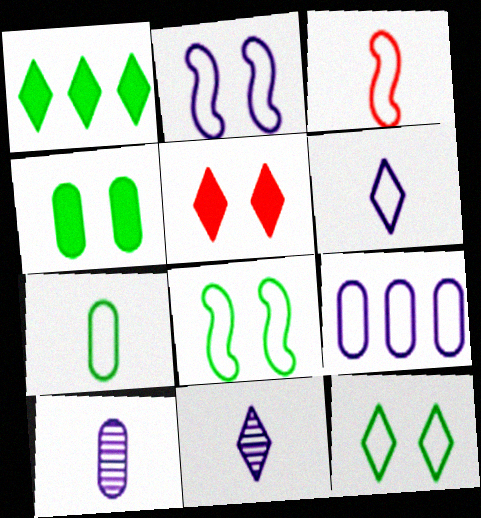[[2, 6, 9], 
[3, 6, 7], 
[3, 9, 12]]